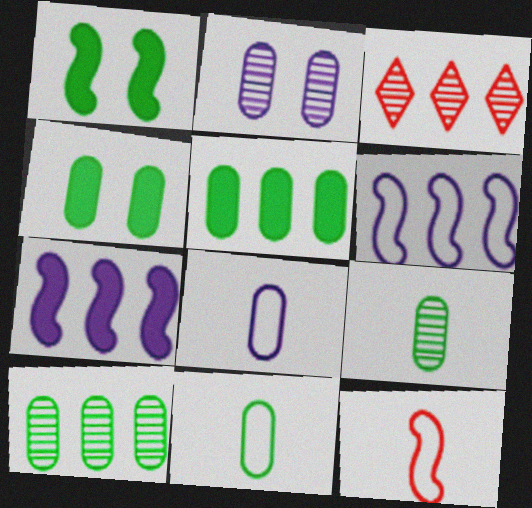[[1, 3, 8], 
[3, 5, 6], 
[4, 10, 11]]